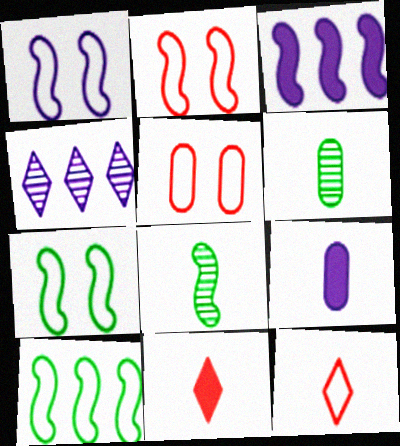[[1, 2, 7], 
[1, 4, 9], 
[2, 3, 8], 
[8, 9, 12]]